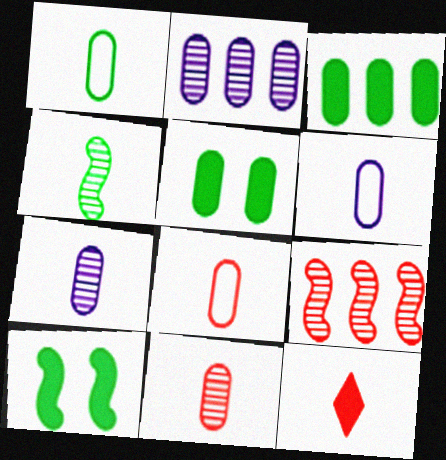[[1, 6, 8], 
[2, 5, 8], 
[4, 6, 12]]